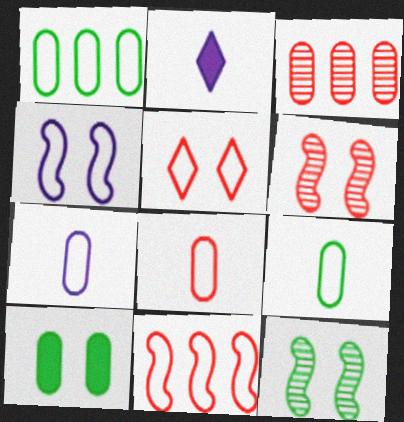[[1, 2, 6], 
[3, 7, 10], 
[5, 8, 11], 
[7, 8, 9]]